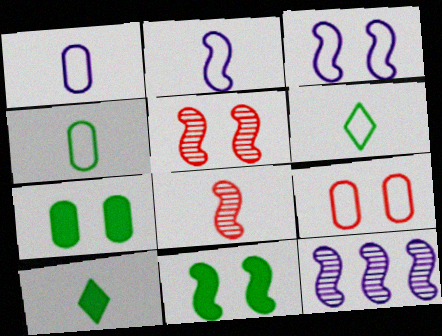[[1, 8, 10], 
[3, 5, 11], 
[9, 10, 12]]